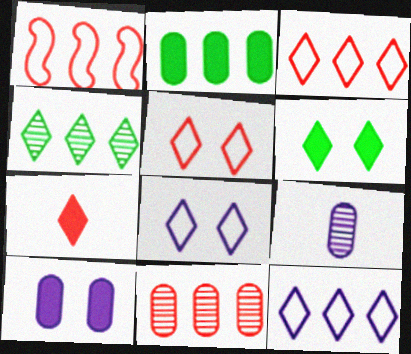[[1, 6, 9], 
[4, 7, 8]]